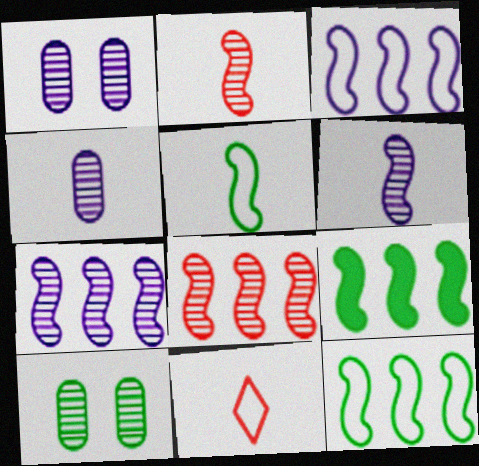[[1, 9, 11], 
[3, 8, 9]]